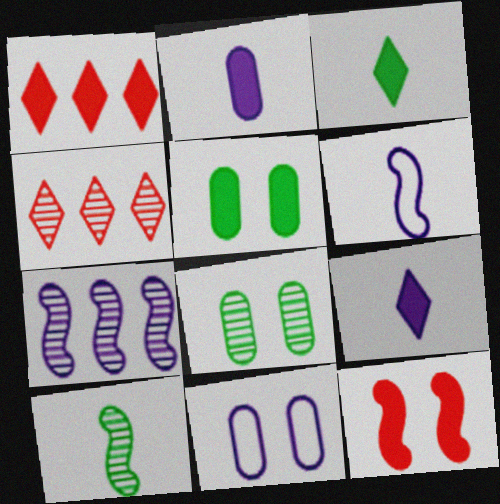[[1, 6, 8], 
[1, 10, 11], 
[4, 5, 6], 
[7, 9, 11]]